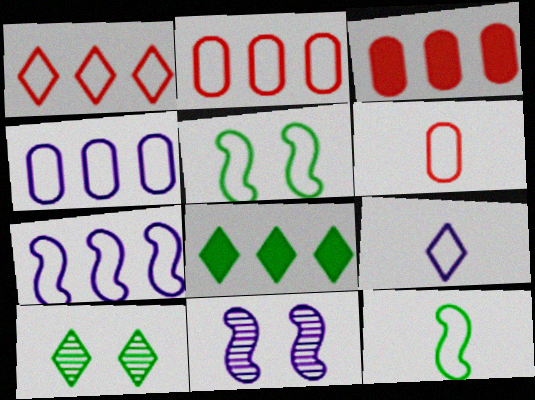[[2, 5, 9], 
[6, 8, 11], 
[6, 9, 12]]